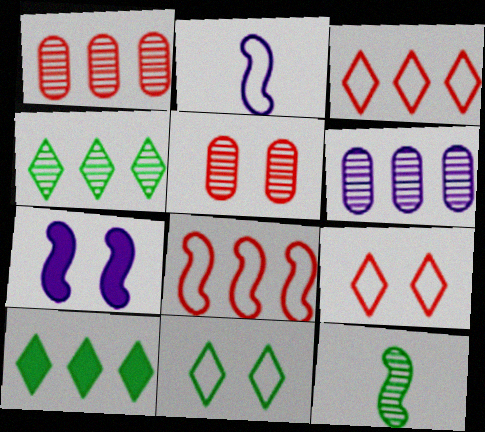[[2, 5, 10], 
[5, 7, 11], 
[6, 8, 10], 
[7, 8, 12]]